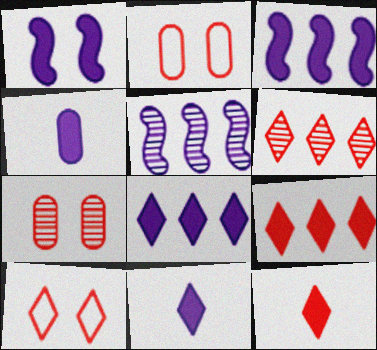[[1, 4, 8], 
[6, 10, 12]]